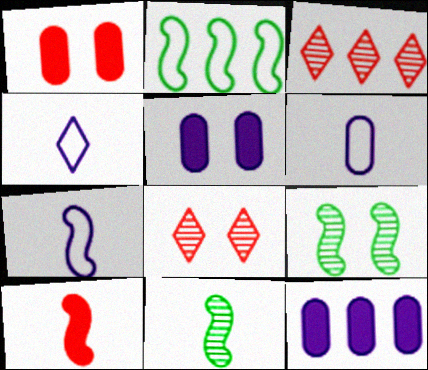[[2, 3, 12], 
[4, 6, 7], 
[7, 10, 11]]